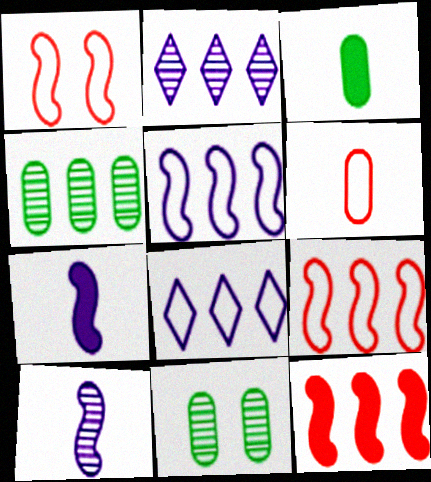[[1, 2, 3], 
[4, 8, 12]]